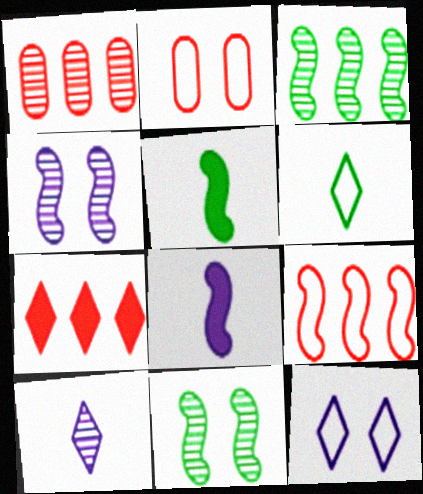[[1, 5, 12], 
[1, 7, 9], 
[1, 10, 11], 
[4, 5, 9], 
[8, 9, 11]]